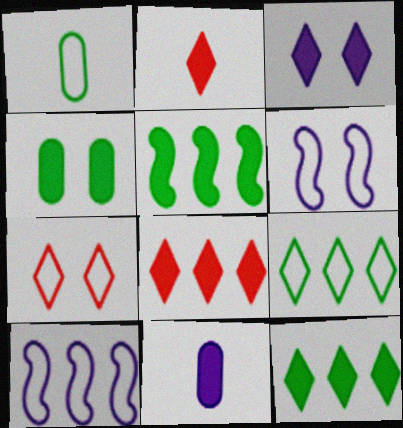[[1, 7, 10], 
[2, 3, 12]]